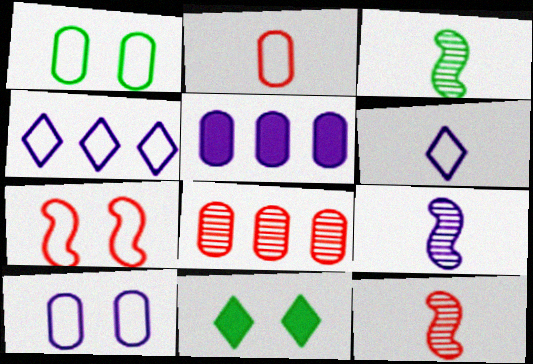[[3, 9, 12]]